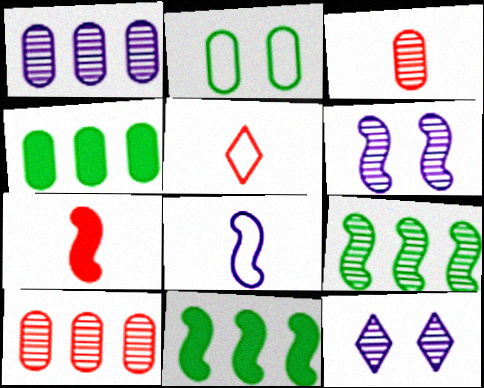[[3, 5, 7], 
[3, 9, 12], 
[4, 5, 6]]